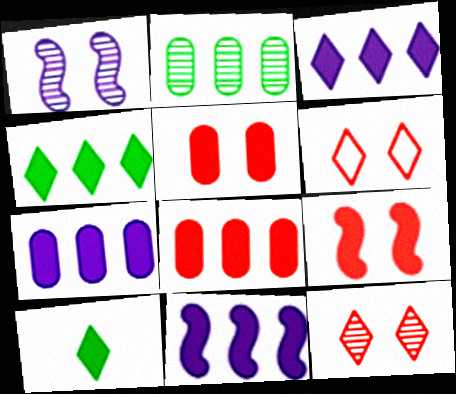[[3, 7, 11], 
[4, 8, 11], 
[5, 10, 11], 
[7, 9, 10]]